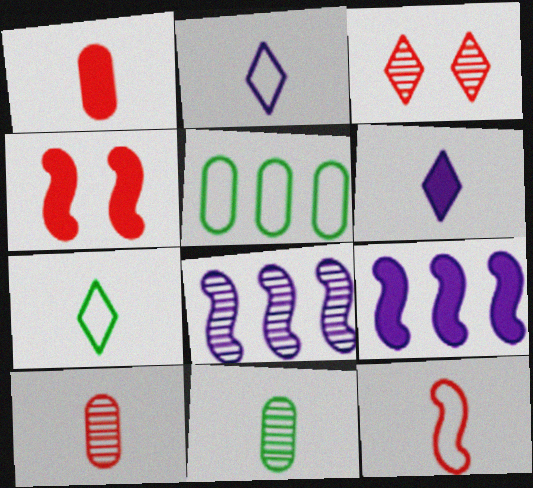[[3, 8, 11], 
[6, 11, 12]]